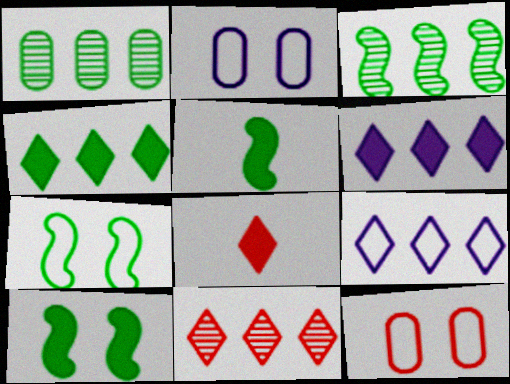[[2, 3, 8], 
[2, 5, 11], 
[3, 5, 7], 
[4, 9, 11]]